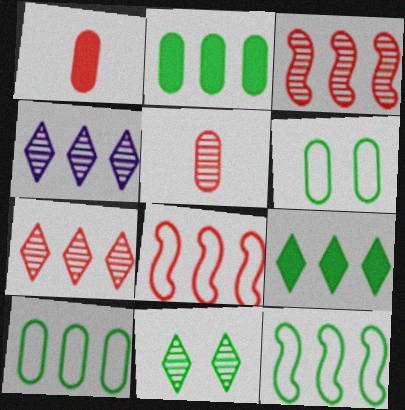[[2, 4, 8]]